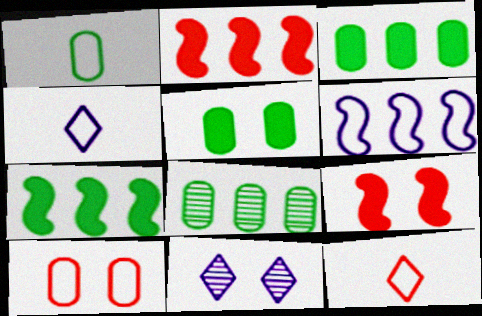[[1, 2, 11], 
[1, 5, 8], 
[4, 8, 9]]